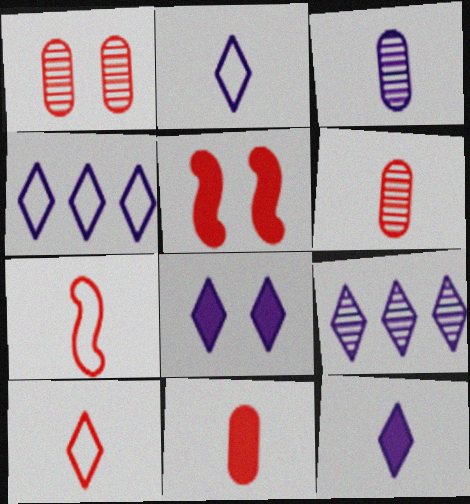[[2, 8, 9]]